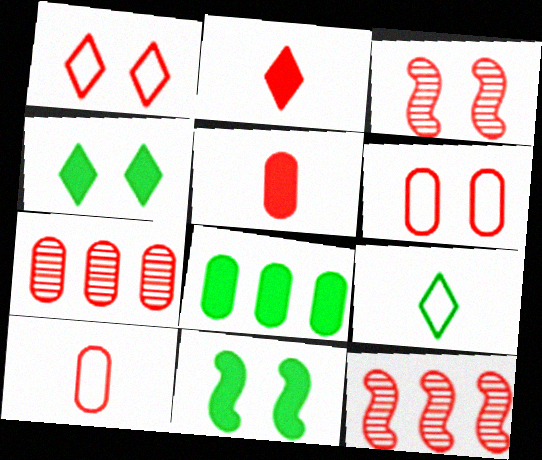[[1, 5, 12], 
[2, 6, 12], 
[5, 6, 7]]